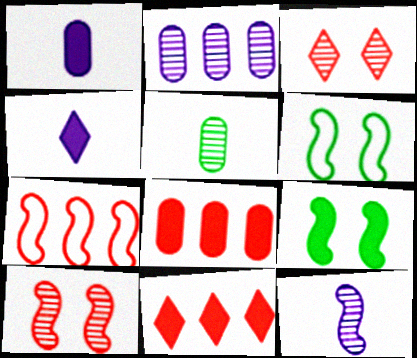[[1, 9, 11], 
[4, 8, 9], 
[7, 9, 12]]